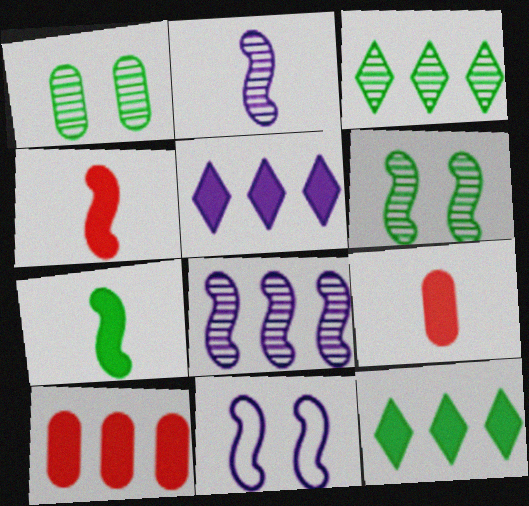[[3, 9, 11]]